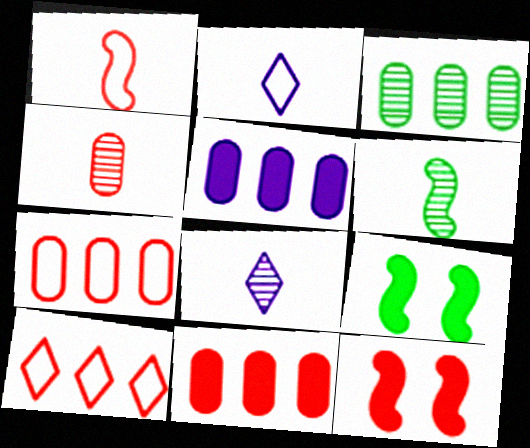[[2, 3, 12], 
[3, 5, 7], 
[4, 6, 8], 
[4, 10, 12], 
[7, 8, 9]]